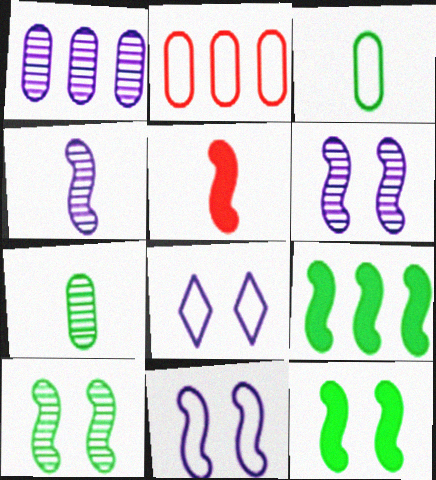[]